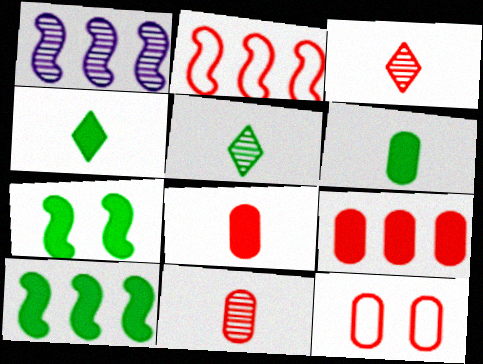[[1, 2, 10], 
[1, 4, 12], 
[9, 11, 12]]